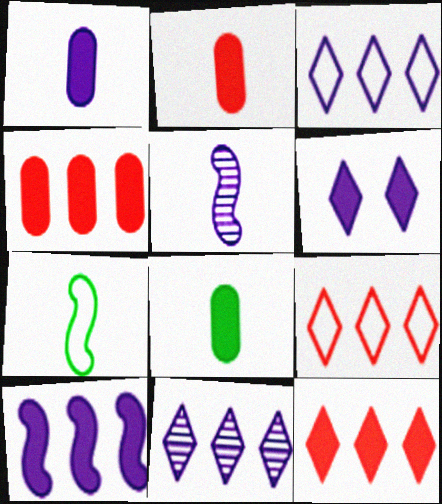[[1, 2, 8], 
[1, 6, 10]]